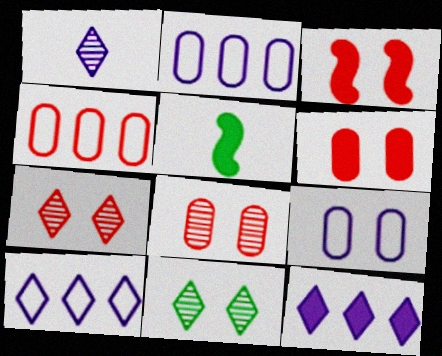[[2, 5, 7], 
[3, 9, 11], 
[5, 6, 12], 
[5, 8, 10]]